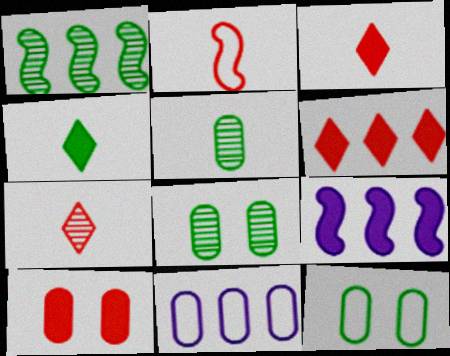[[1, 4, 12], 
[1, 6, 11], 
[4, 9, 10], 
[5, 10, 11], 
[7, 9, 12]]